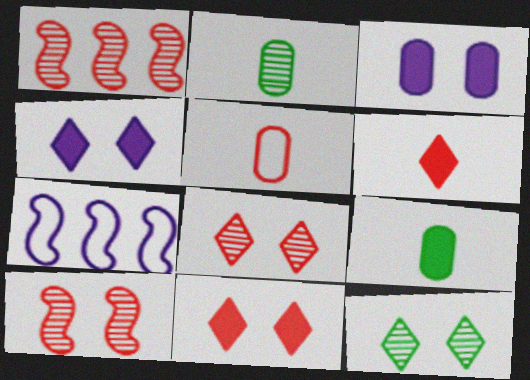[[1, 5, 11], 
[2, 7, 11], 
[7, 8, 9]]